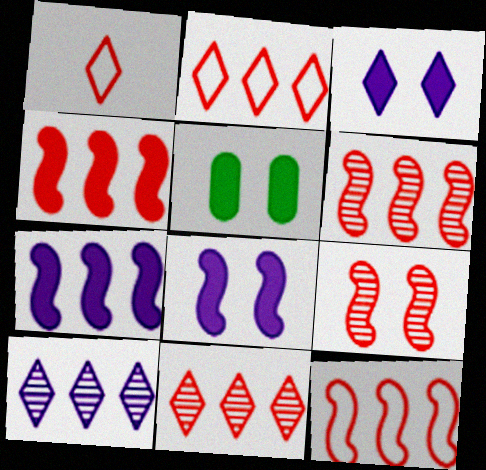[[4, 6, 12]]